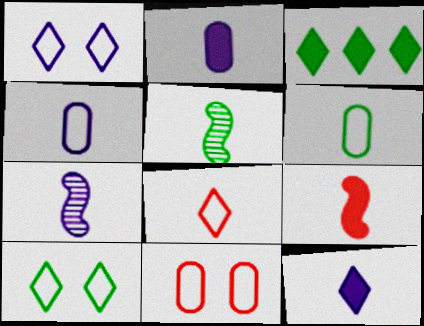[[2, 5, 8], 
[3, 7, 11], 
[4, 7, 12]]